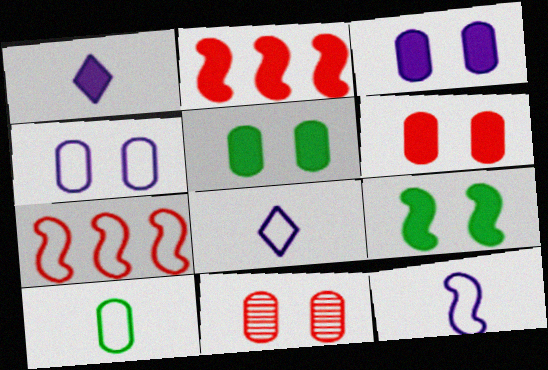[[1, 2, 5], 
[3, 5, 6], 
[4, 5, 11]]